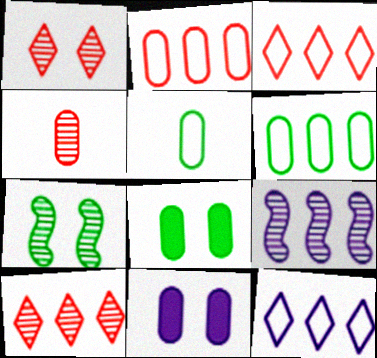[[4, 6, 11]]